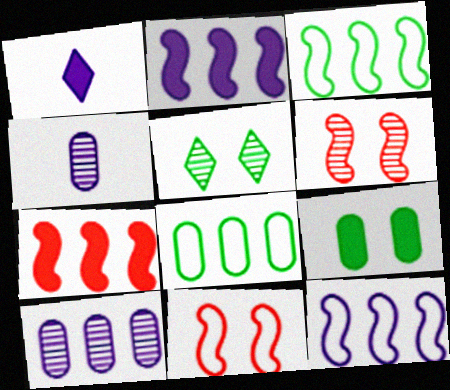[[1, 6, 8], 
[1, 7, 9]]